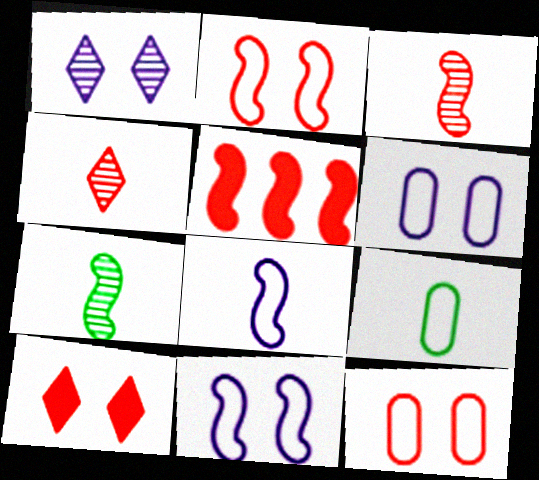[[1, 5, 9], 
[2, 3, 5], 
[4, 5, 12], 
[5, 7, 11]]